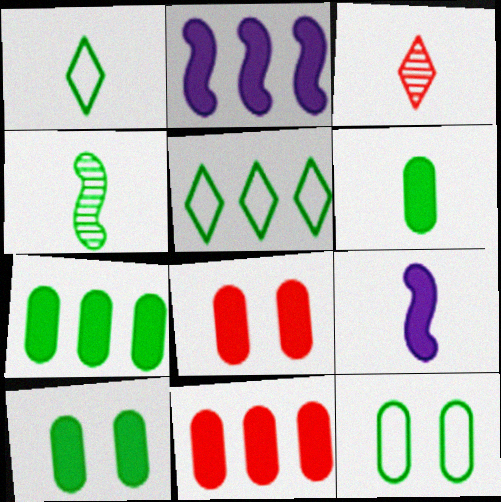[[1, 4, 6], 
[2, 3, 12], 
[4, 5, 10], 
[6, 7, 10]]